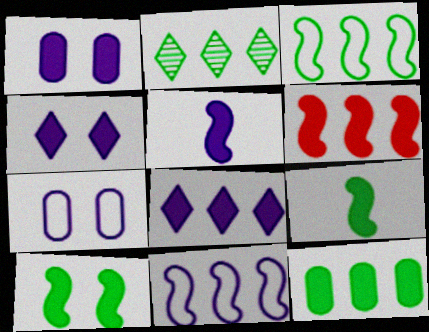[[1, 5, 8], 
[2, 3, 12], 
[5, 6, 10], 
[6, 8, 12]]